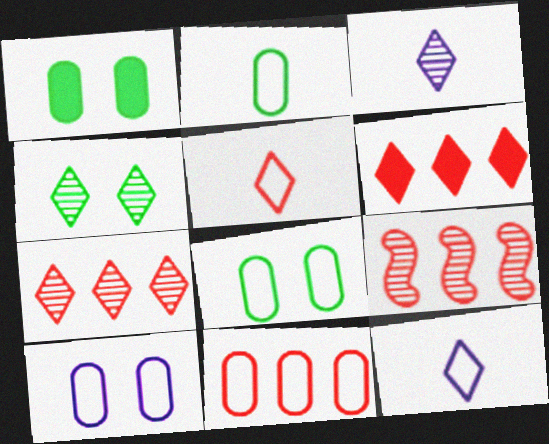[[1, 9, 12], 
[2, 10, 11], 
[3, 4, 7], 
[4, 6, 12], 
[6, 9, 11]]